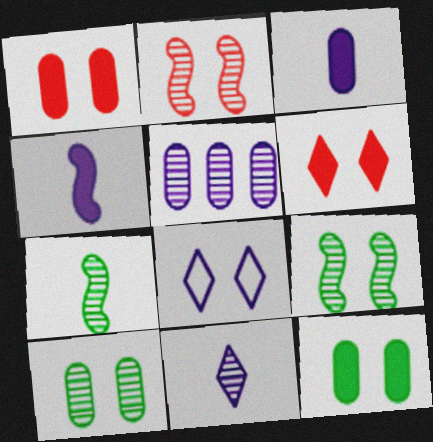[[1, 8, 9], 
[2, 8, 12], 
[4, 5, 8]]